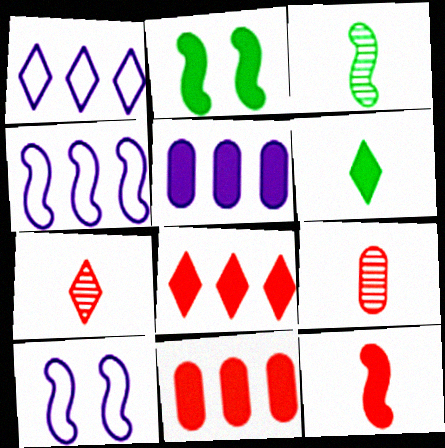[[1, 2, 9]]